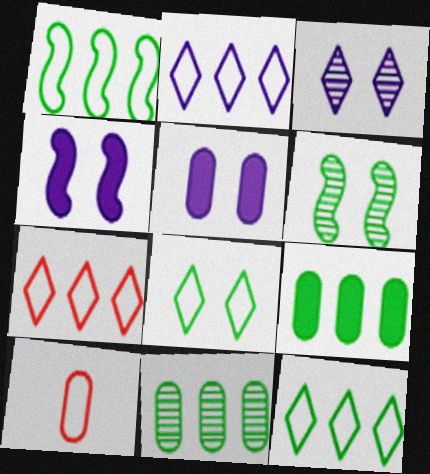[[2, 7, 12], 
[5, 10, 11]]